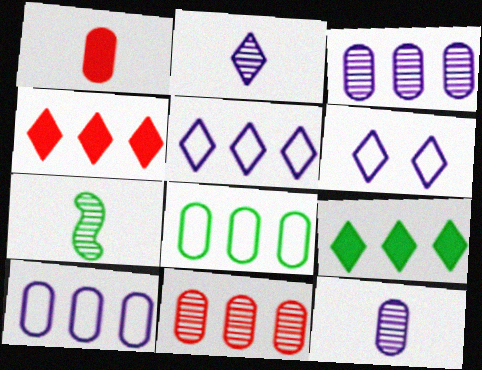[]